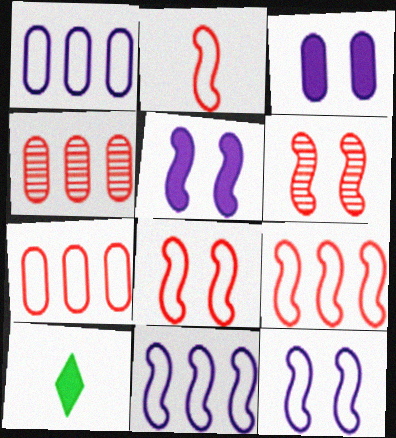[[1, 6, 10], 
[2, 8, 9], 
[4, 10, 12]]